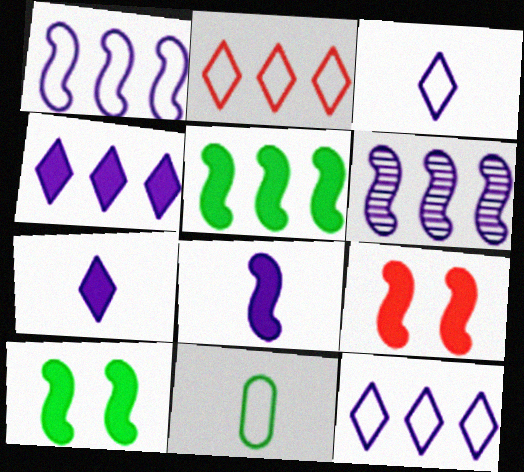[[5, 8, 9]]